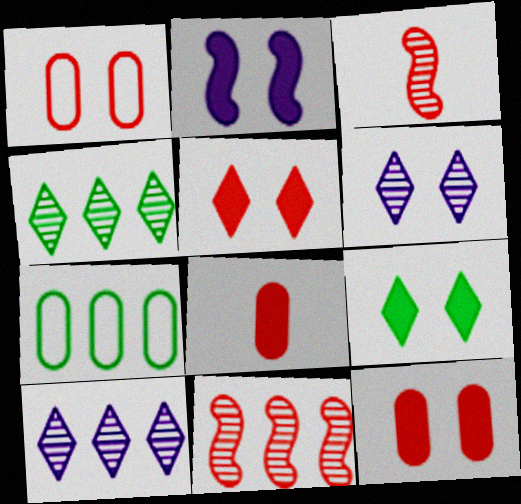[[2, 9, 12]]